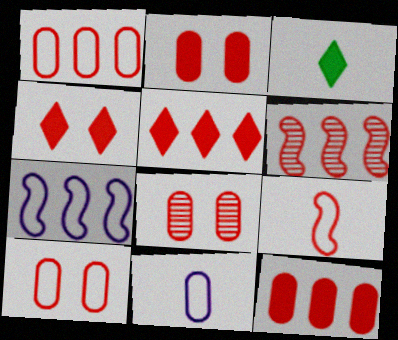[[1, 5, 6], 
[2, 8, 10], 
[3, 7, 8], 
[5, 8, 9]]